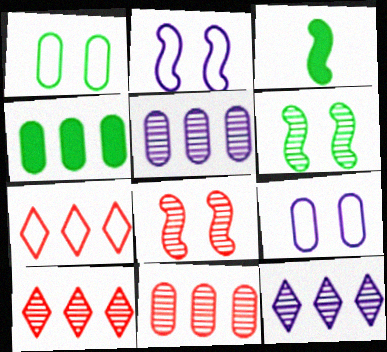[[3, 9, 10]]